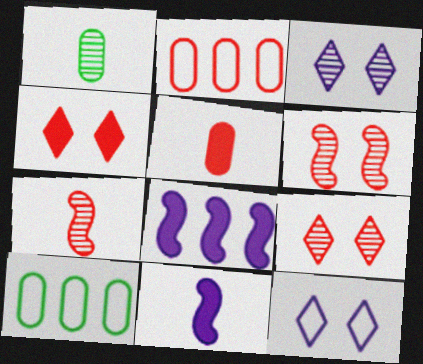[[2, 4, 7], 
[9, 10, 11]]